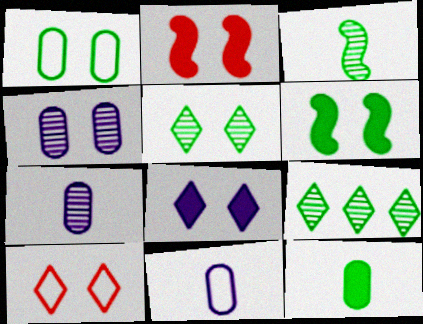[[1, 5, 6], 
[2, 9, 11], 
[4, 6, 10], 
[5, 8, 10]]